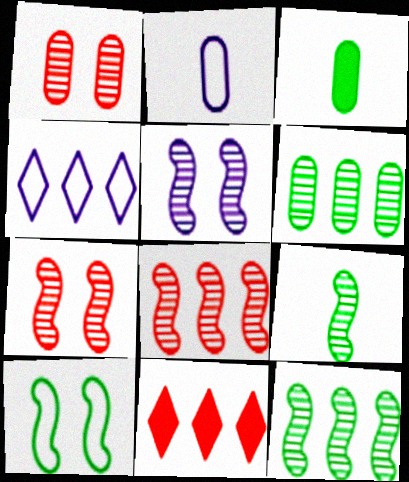[[3, 4, 7], 
[5, 8, 9]]